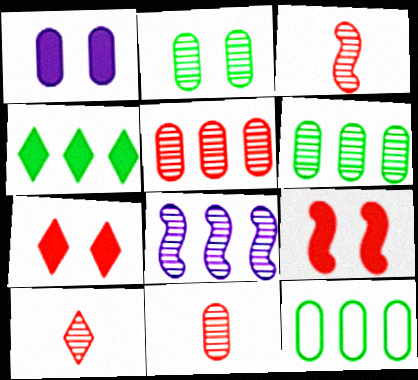[[1, 11, 12], 
[2, 8, 10], 
[3, 10, 11]]